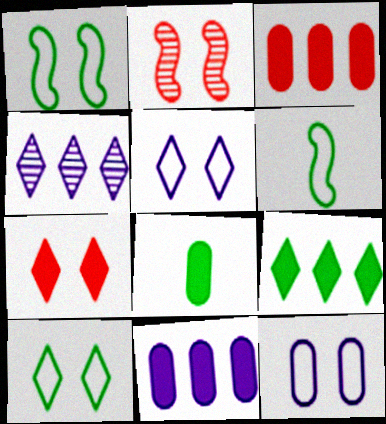[]